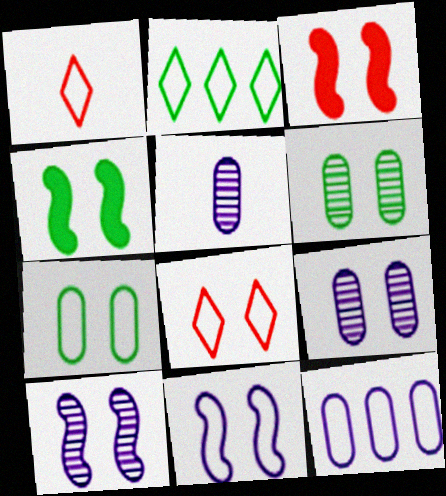[[2, 3, 5], 
[4, 8, 9], 
[7, 8, 11]]